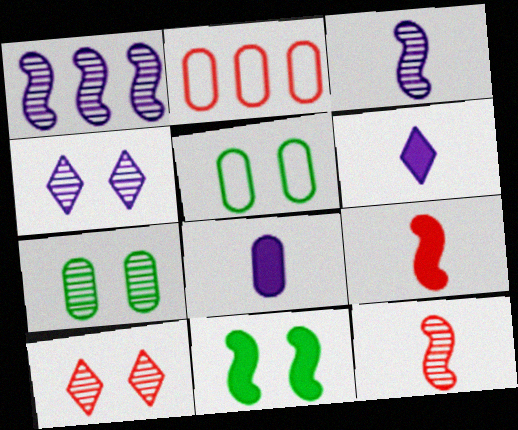[[2, 7, 8], 
[2, 9, 10]]